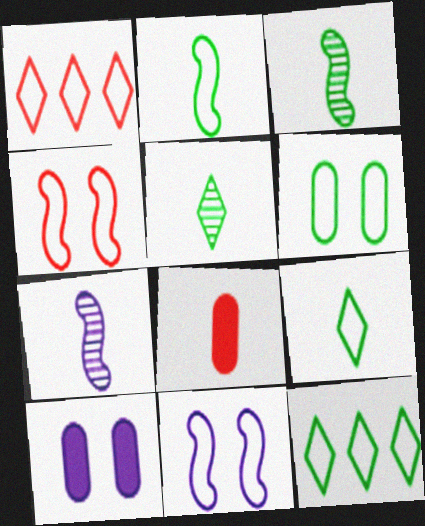[[1, 3, 10], 
[2, 6, 12], 
[7, 8, 9]]